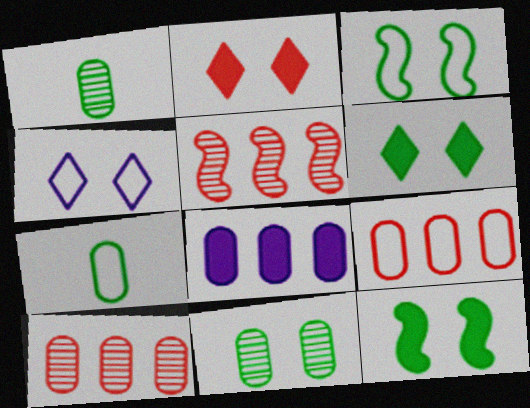[[3, 6, 11]]